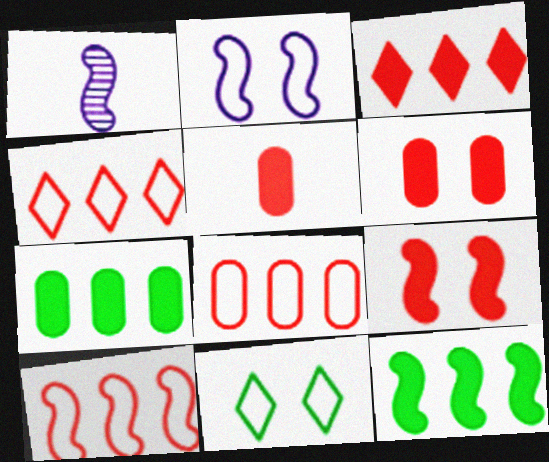[[3, 5, 9], 
[4, 8, 10]]